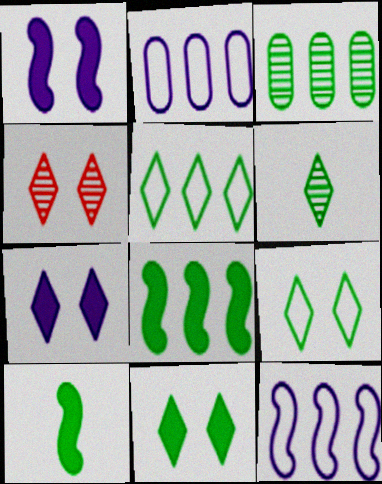[[2, 4, 10], 
[3, 5, 8], 
[3, 9, 10], 
[4, 7, 9], 
[5, 6, 11]]